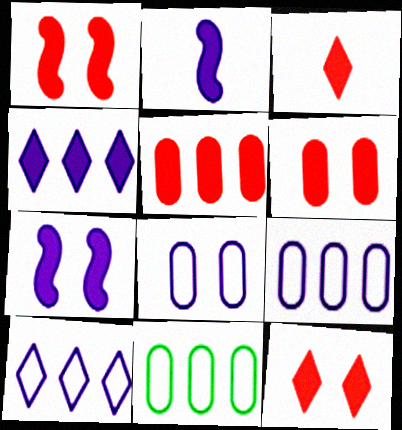[[1, 3, 5], 
[1, 6, 12]]